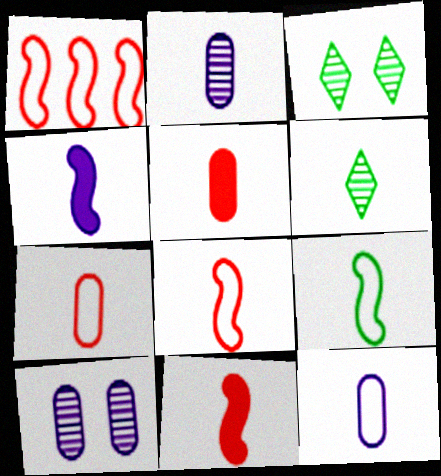[[4, 6, 7], 
[6, 11, 12]]